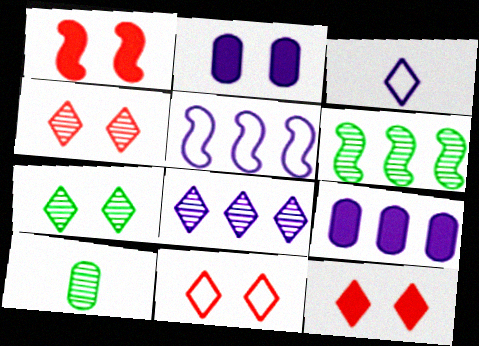[[4, 11, 12], 
[5, 8, 9], 
[5, 10, 12], 
[6, 7, 10]]